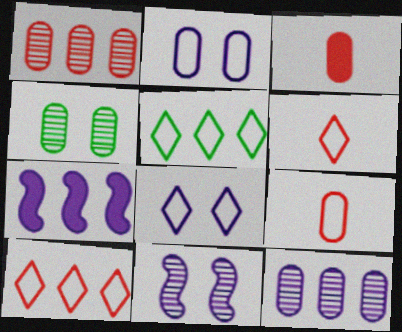[[1, 5, 7], 
[3, 5, 11], 
[4, 6, 7], 
[5, 6, 8]]